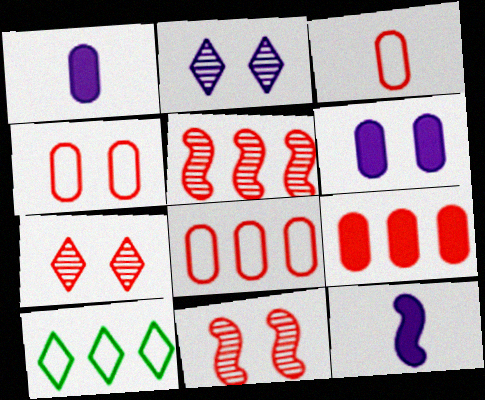[[1, 10, 11], 
[3, 4, 8]]